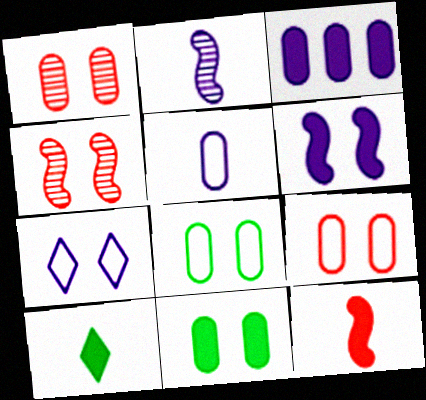[[2, 3, 7], 
[4, 7, 11]]